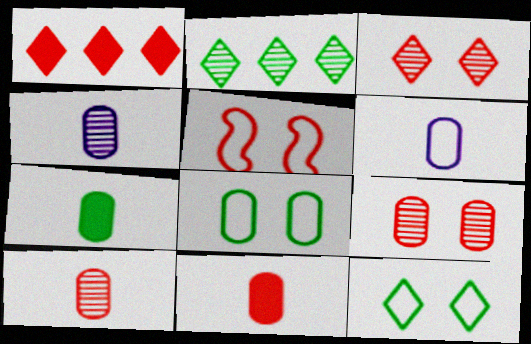[[1, 5, 10], 
[6, 7, 10]]